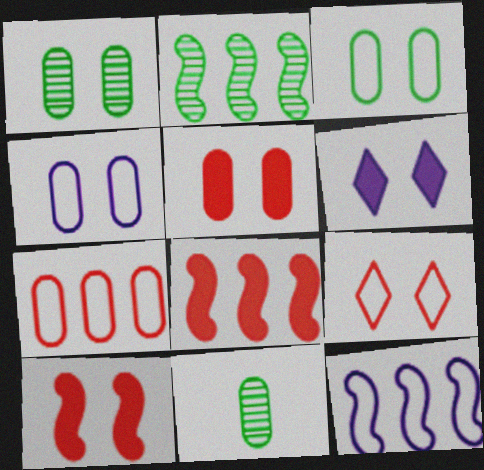[[1, 4, 5], 
[2, 8, 12]]